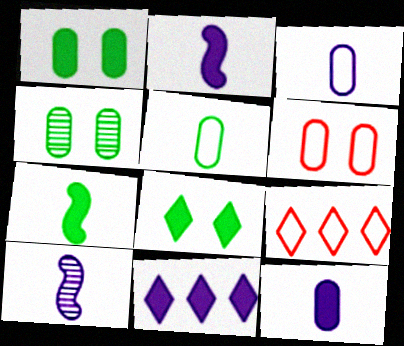[[1, 9, 10], 
[2, 4, 9]]